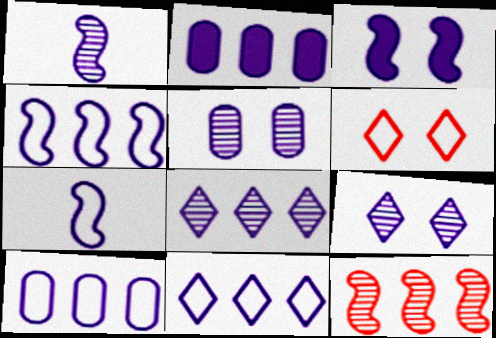[[1, 3, 4], 
[1, 5, 8], 
[2, 4, 8], 
[2, 7, 9], 
[4, 10, 11]]